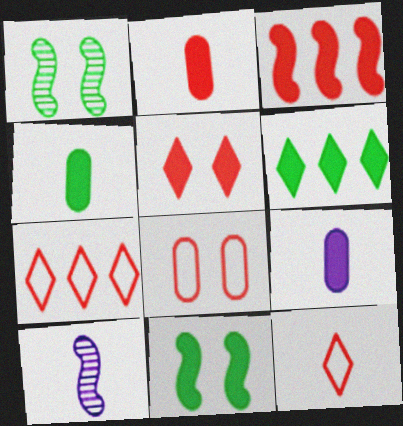[[1, 7, 9], 
[2, 3, 5], 
[2, 4, 9], 
[4, 6, 11], 
[4, 10, 12], 
[6, 8, 10]]